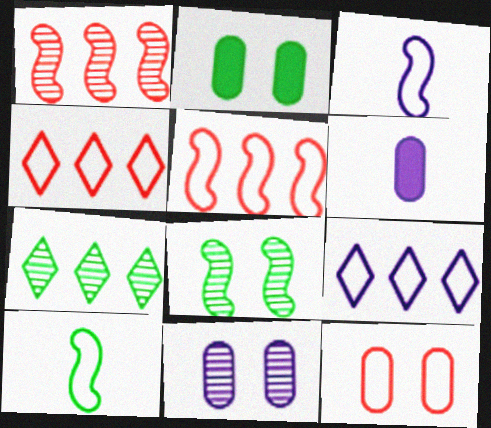[[2, 7, 10], 
[2, 11, 12], 
[4, 6, 8], 
[9, 10, 12]]